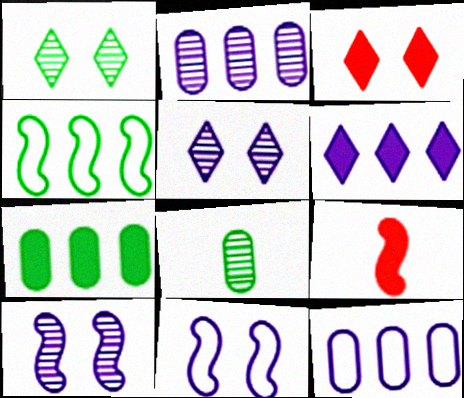[[1, 9, 12], 
[4, 9, 10]]